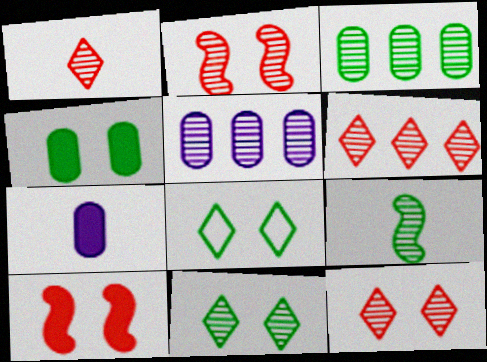[[1, 6, 12], 
[3, 9, 11], 
[5, 9, 12]]